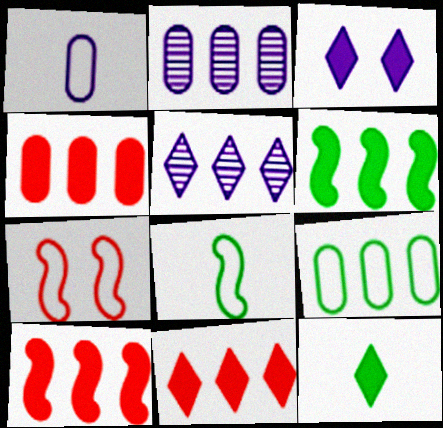[[2, 4, 9], 
[2, 7, 12], 
[3, 11, 12], 
[4, 10, 11], 
[5, 9, 10]]